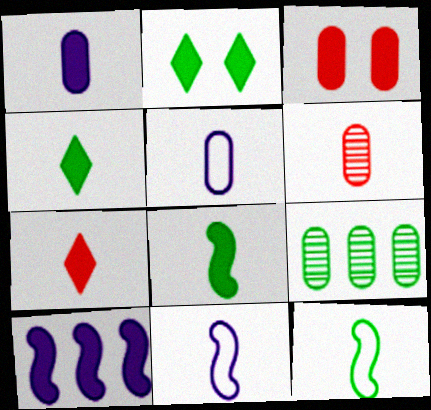[[1, 7, 8], 
[2, 9, 12], 
[3, 4, 10], 
[3, 5, 9], 
[4, 6, 11]]